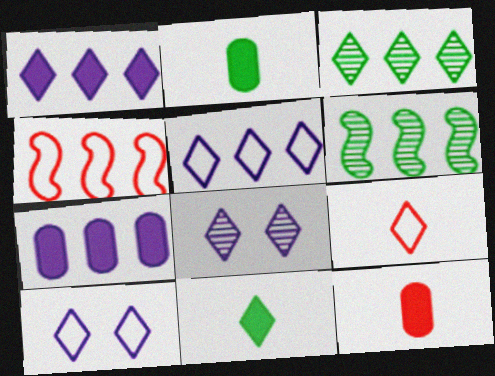[[2, 4, 8], 
[3, 4, 7], 
[6, 10, 12]]